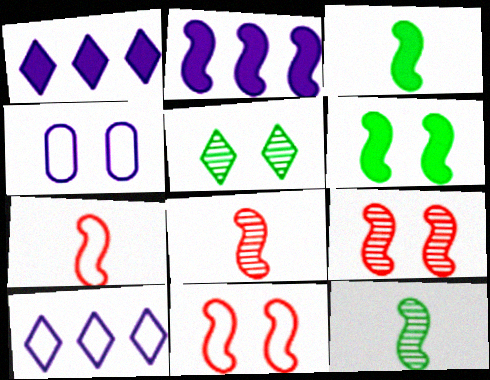[[2, 11, 12]]